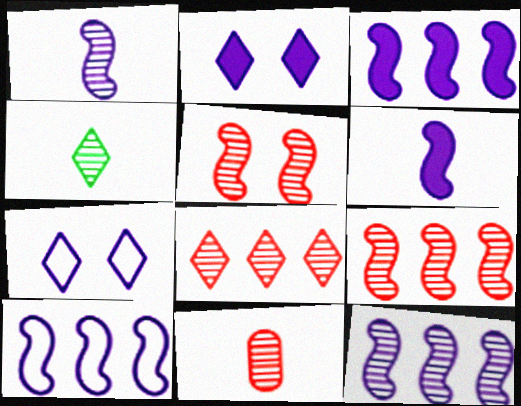[[1, 4, 11], 
[3, 10, 12], 
[5, 8, 11]]